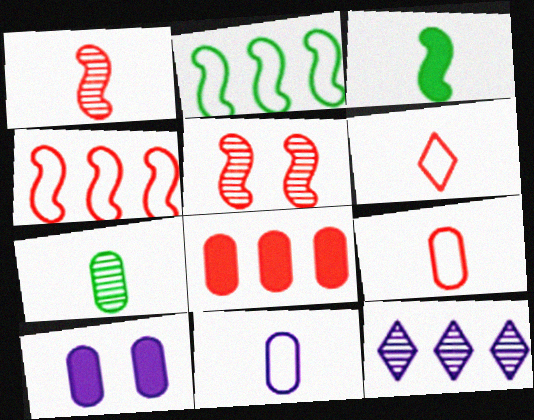[[2, 8, 12], 
[5, 6, 8], 
[5, 7, 12]]